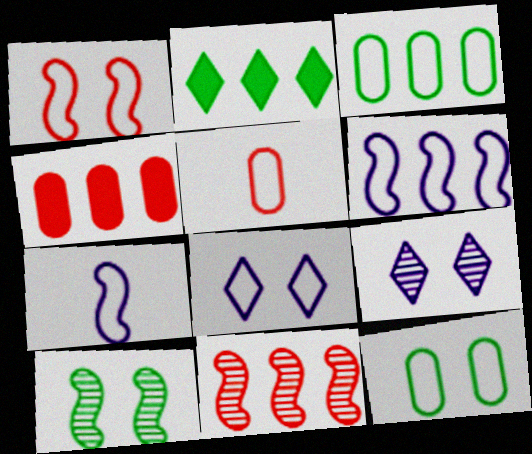[[1, 8, 12]]